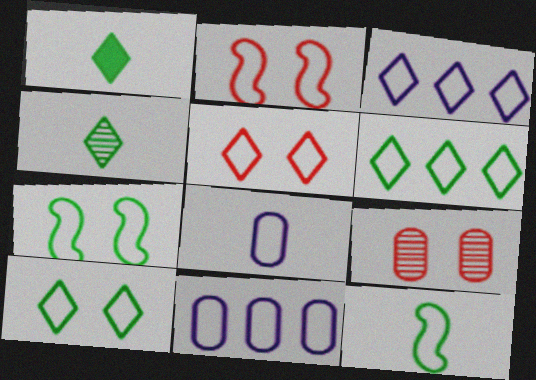[[2, 6, 8], 
[5, 11, 12]]